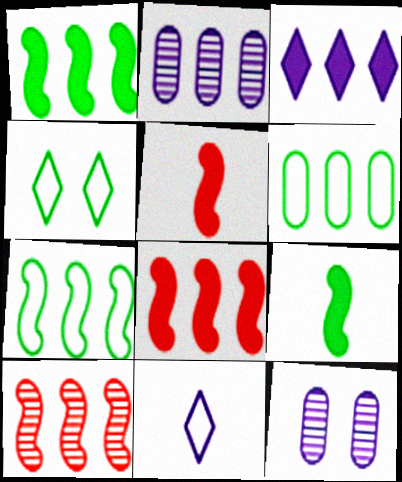[[2, 4, 5], 
[3, 6, 10]]